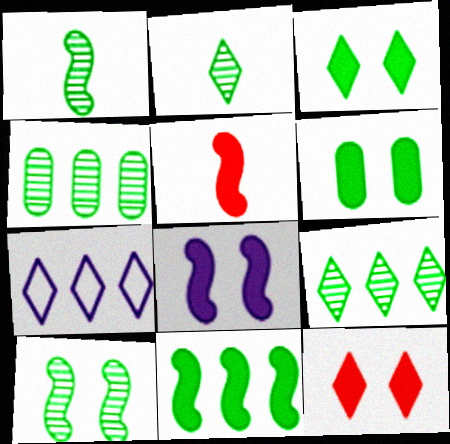[[2, 4, 10], 
[2, 7, 12], 
[5, 8, 11], 
[6, 8, 12]]